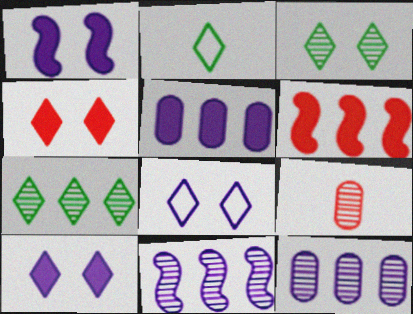[[3, 4, 8], 
[3, 9, 11]]